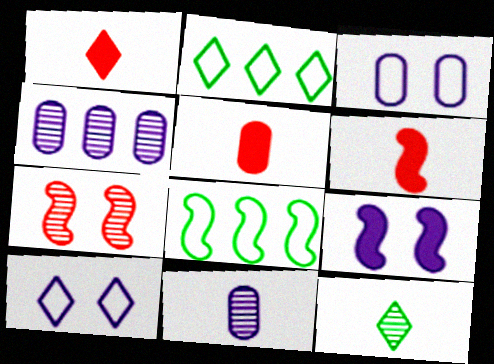[[1, 5, 6], 
[4, 7, 12]]